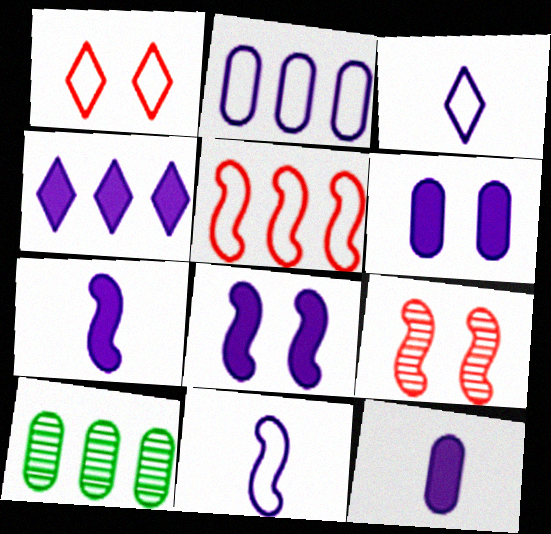[[1, 7, 10], 
[4, 5, 10], 
[4, 6, 7], 
[4, 8, 12]]